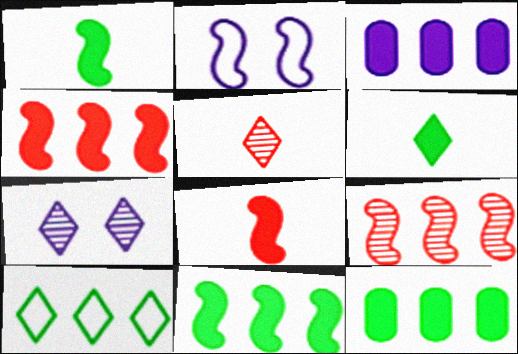[[1, 2, 9], 
[2, 5, 12], 
[3, 9, 10]]